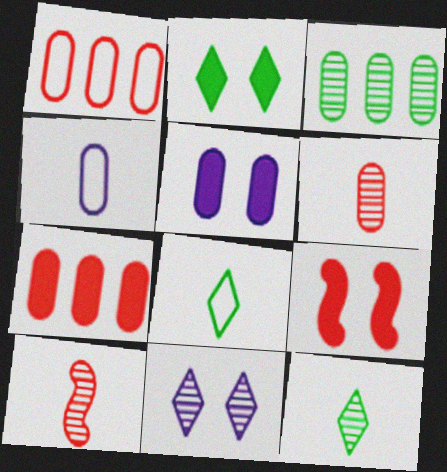[[2, 5, 9], 
[3, 10, 11]]